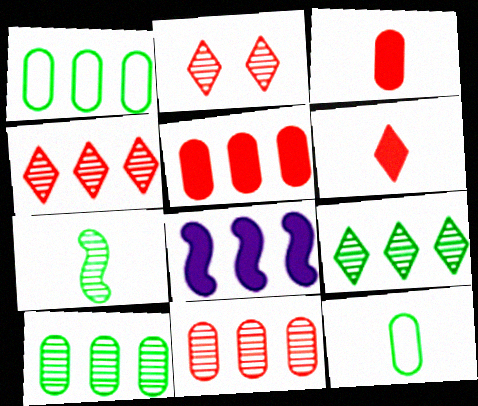[[1, 4, 8], 
[2, 8, 12]]